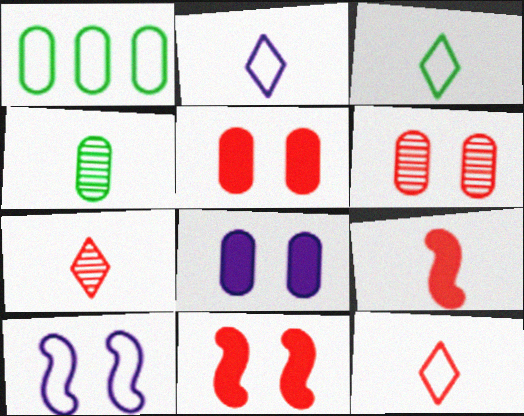[[1, 10, 12], 
[2, 3, 12], 
[2, 4, 9]]